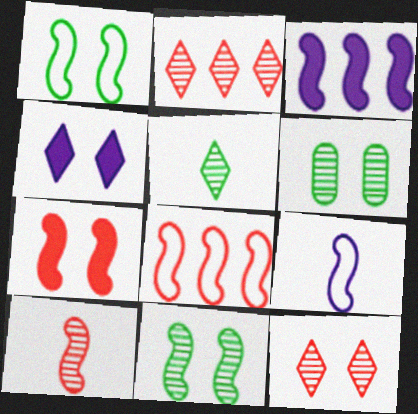[[1, 3, 10], 
[1, 8, 9], 
[7, 8, 10]]